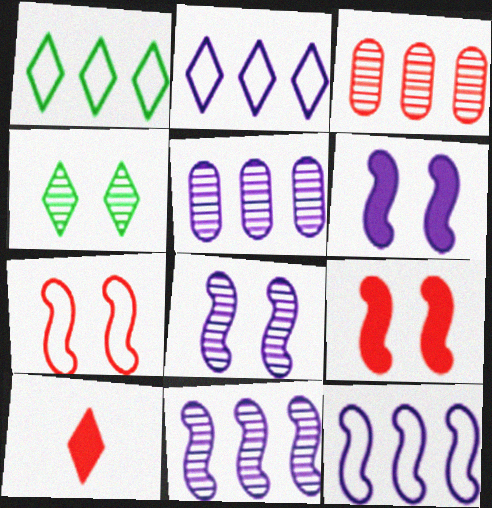[[2, 4, 10], 
[3, 7, 10]]